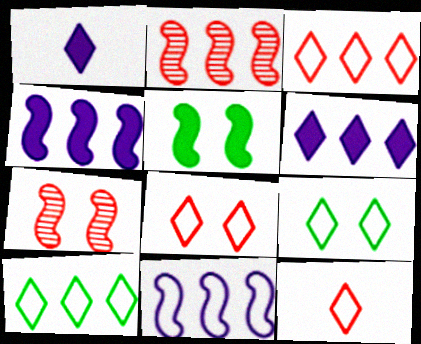[[3, 8, 12]]